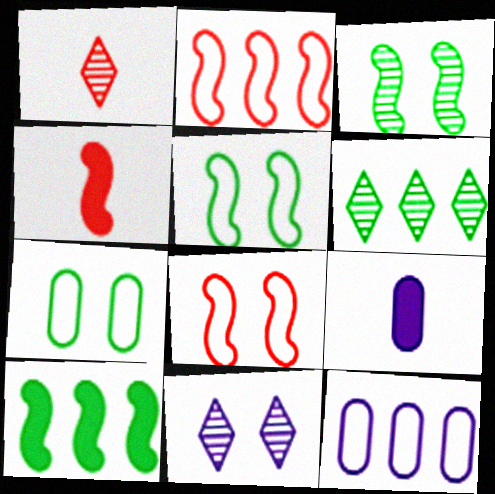[[1, 6, 11], 
[6, 8, 9]]